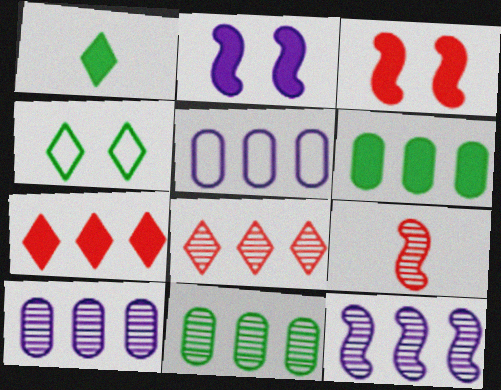[[8, 11, 12]]